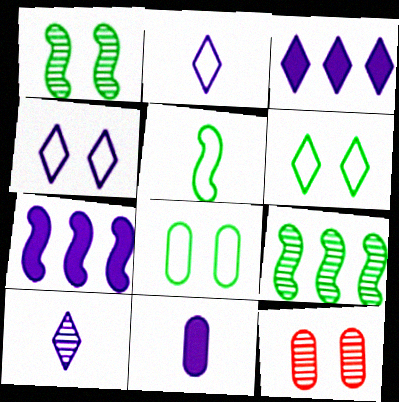[[3, 4, 10], 
[3, 5, 12], 
[9, 10, 12]]